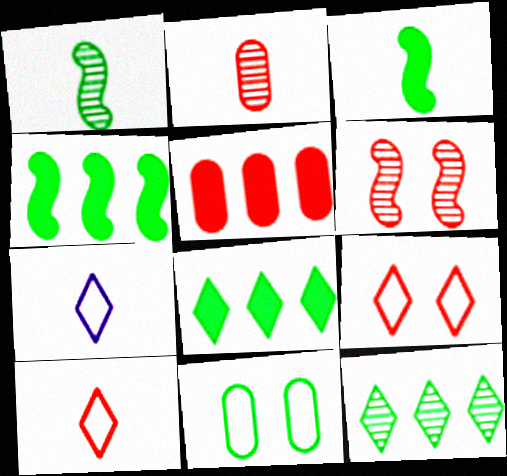[[1, 8, 11], 
[2, 3, 7], 
[3, 11, 12], 
[5, 6, 10]]